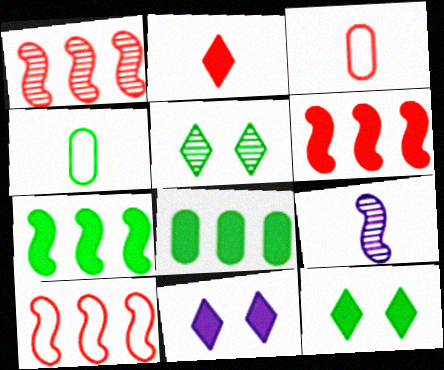[[1, 4, 11], 
[1, 6, 10], 
[2, 4, 9], 
[4, 5, 7]]